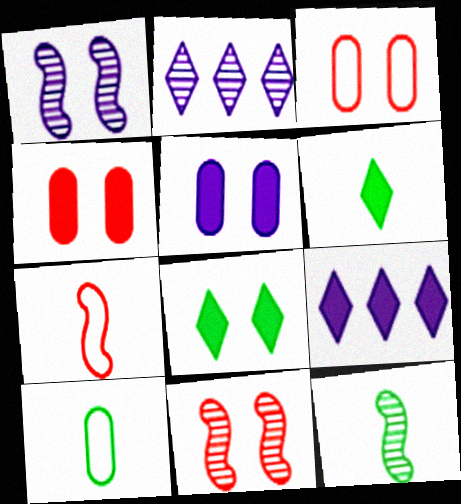[[1, 3, 8], 
[3, 9, 12], 
[6, 10, 12], 
[9, 10, 11]]